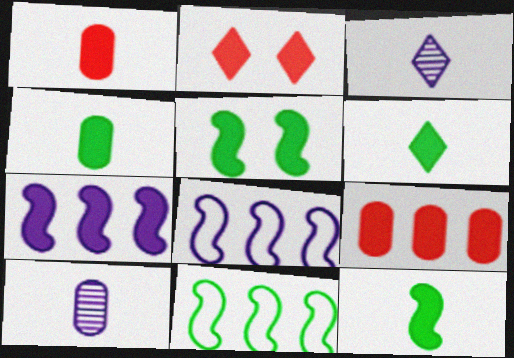[[2, 4, 7], 
[2, 10, 11], 
[4, 6, 12]]